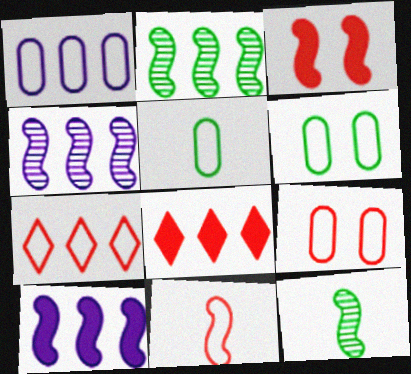[[1, 2, 8], 
[1, 5, 9], 
[7, 9, 11]]